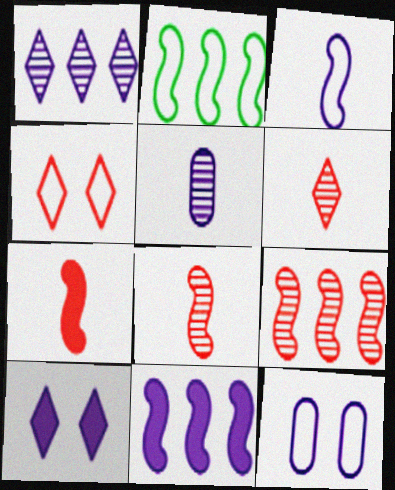[[2, 9, 11]]